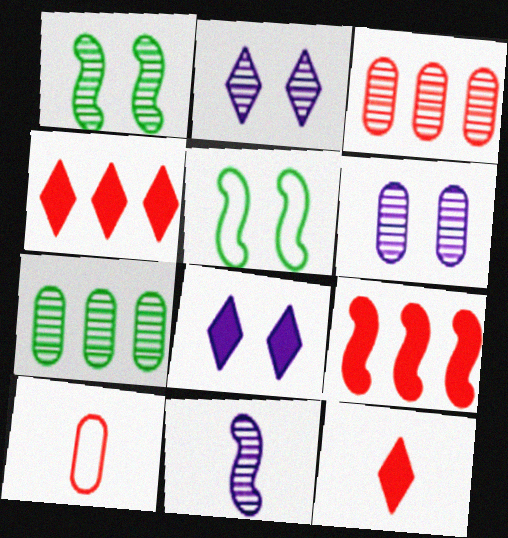[[5, 9, 11]]